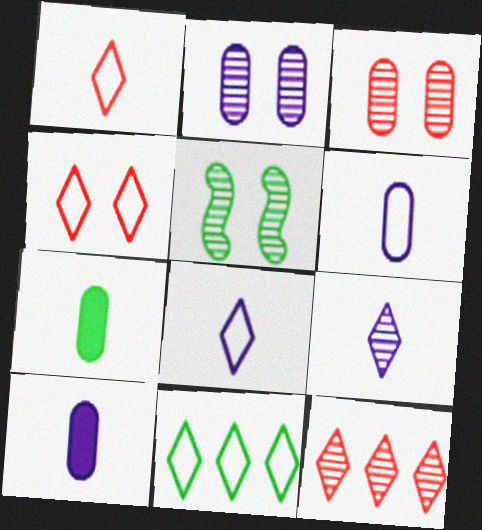[[4, 8, 11], 
[5, 7, 11]]